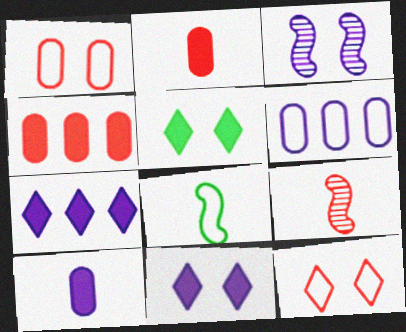[[1, 3, 5], 
[4, 9, 12], 
[5, 6, 9], 
[6, 8, 12]]